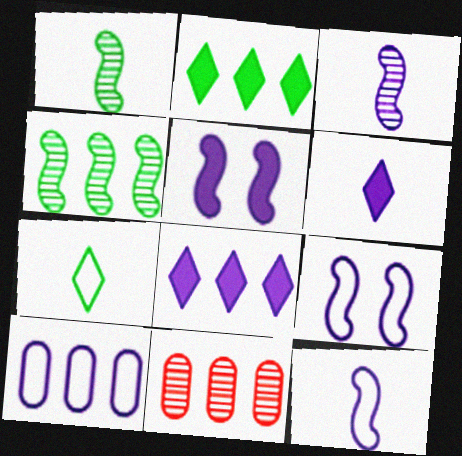[[5, 7, 11]]